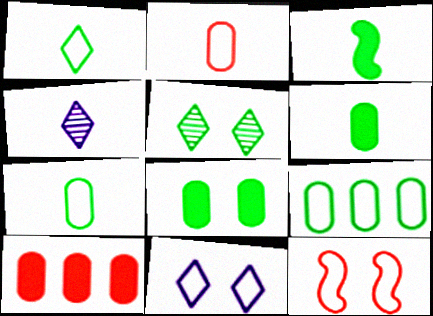[[2, 3, 4], 
[3, 5, 9]]